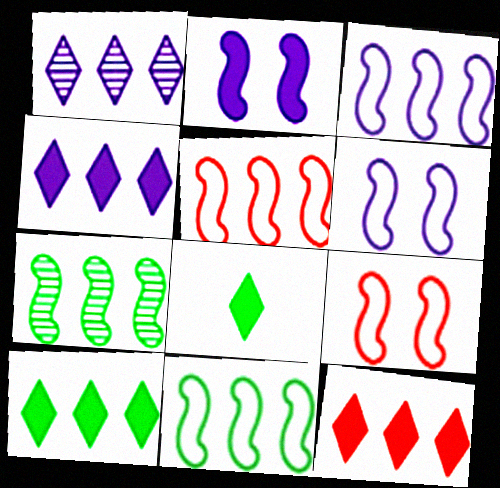[[3, 5, 11], 
[4, 10, 12]]